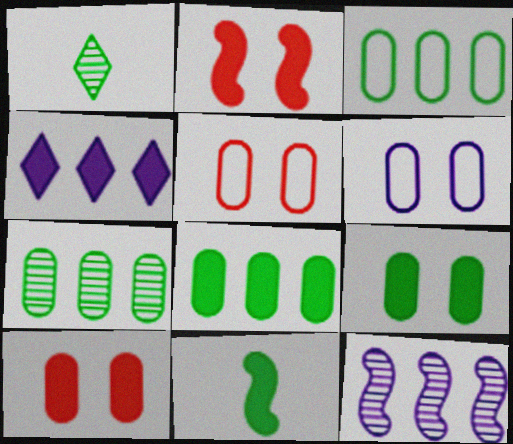[[3, 7, 8], 
[4, 10, 11]]